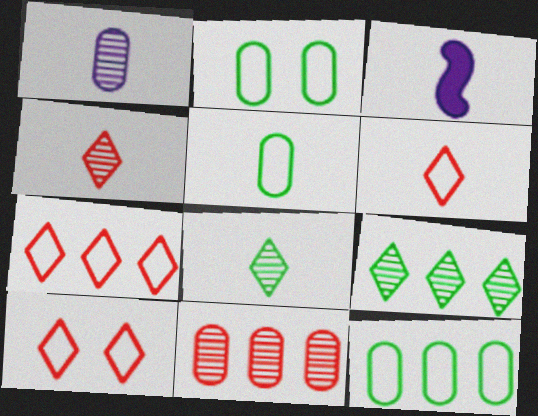[[2, 5, 12], 
[3, 4, 5], 
[6, 7, 10]]